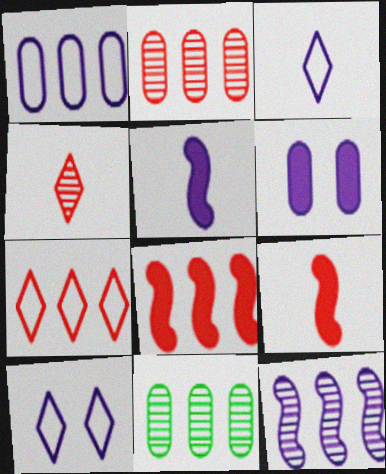[[2, 7, 8], 
[3, 6, 12], 
[9, 10, 11]]